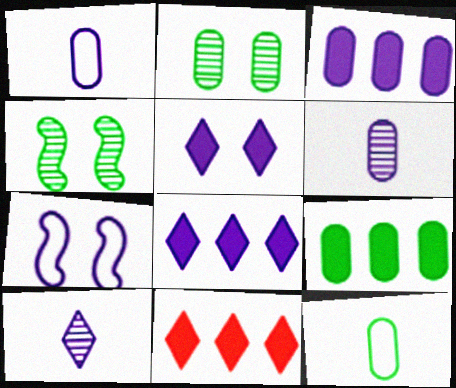[[1, 4, 11], 
[2, 9, 12], 
[3, 7, 10], 
[6, 7, 8]]